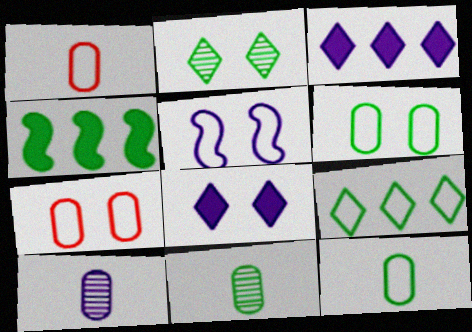[[1, 5, 9], 
[2, 4, 12], 
[3, 5, 10]]